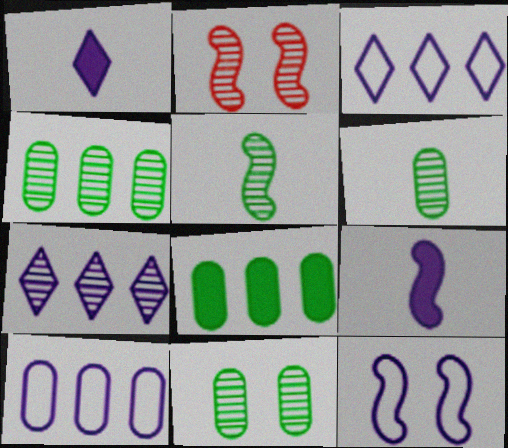[[2, 6, 7], 
[4, 6, 11]]